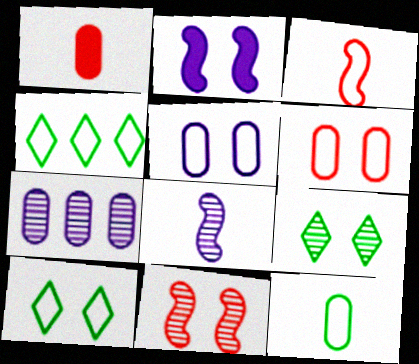[[2, 6, 9], 
[3, 4, 5]]